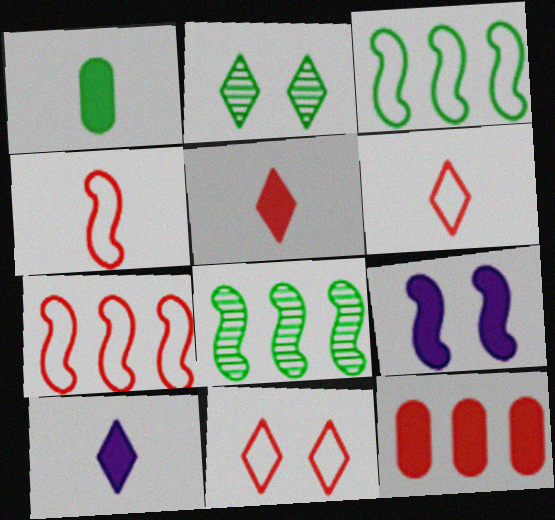[[1, 2, 3], 
[4, 8, 9]]